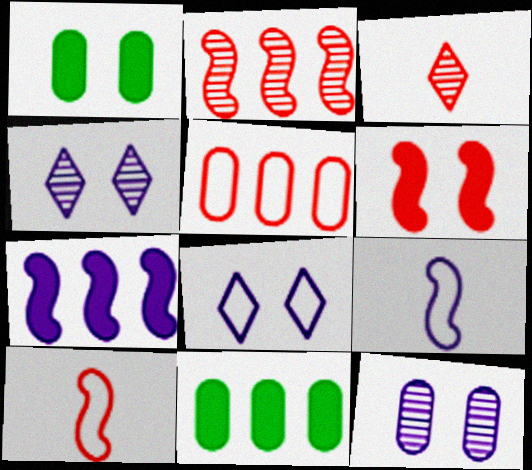[[2, 6, 10], 
[3, 5, 6], 
[4, 10, 11]]